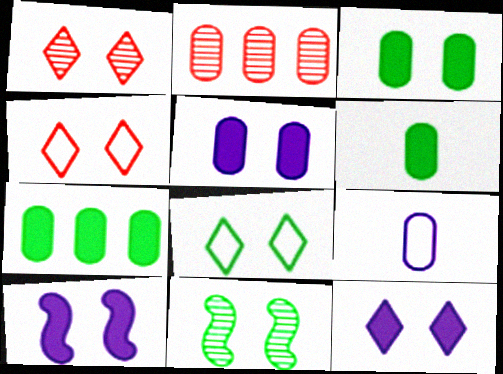[[1, 8, 12], 
[2, 3, 9], 
[3, 6, 7], 
[3, 8, 11], 
[4, 5, 11], 
[5, 10, 12]]